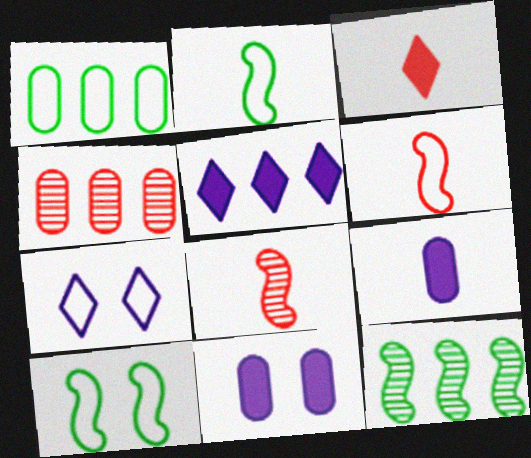[[1, 6, 7]]